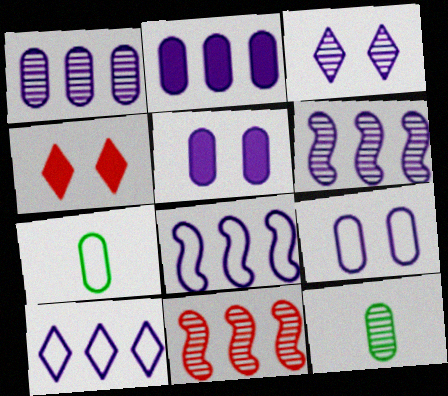[[2, 6, 10], 
[3, 11, 12], 
[4, 6, 7], 
[4, 8, 12]]